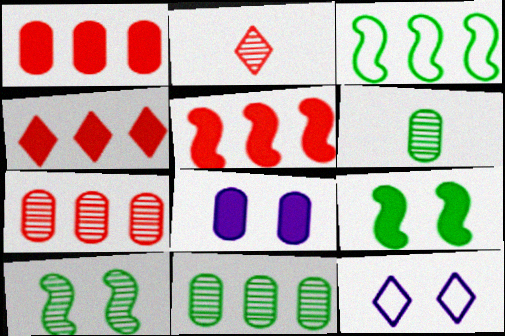[[1, 4, 5], 
[2, 3, 8], 
[5, 6, 12]]